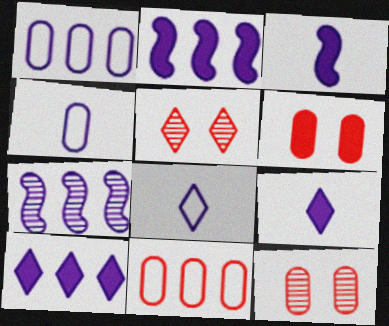[[1, 7, 10]]